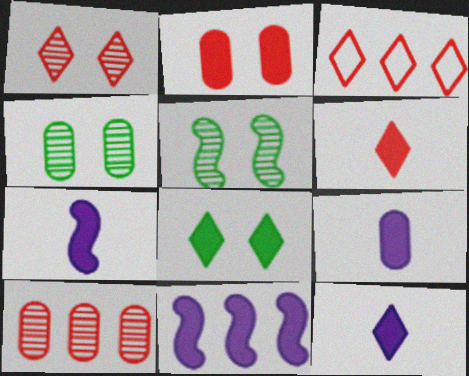[[1, 3, 6], 
[3, 4, 7], 
[3, 5, 9], 
[7, 9, 12]]